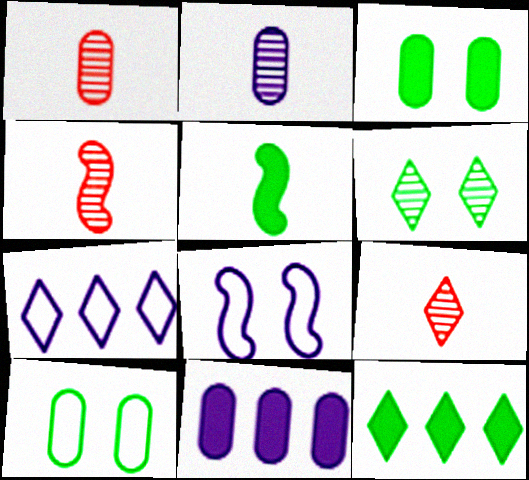[[1, 4, 9], 
[1, 8, 12], 
[1, 10, 11], 
[3, 4, 7], 
[3, 5, 12]]